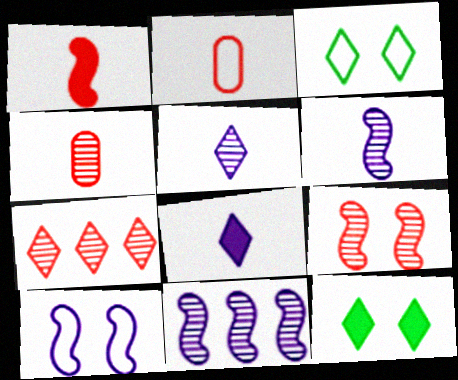[[2, 11, 12], 
[3, 7, 8], 
[4, 7, 9]]